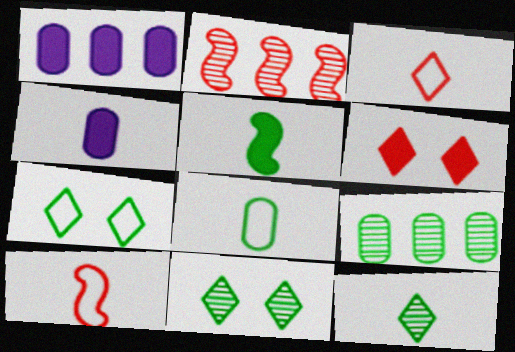[[1, 5, 6], 
[1, 10, 11], 
[2, 4, 7], 
[4, 10, 12], 
[5, 7, 9], 
[5, 8, 12]]